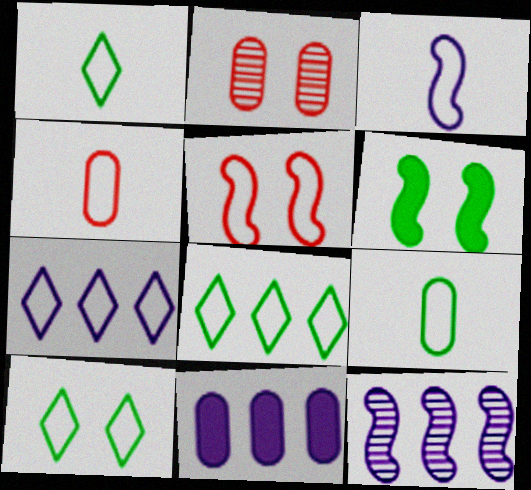[[1, 3, 4], 
[1, 8, 10], 
[2, 9, 11], 
[5, 7, 9], 
[7, 11, 12]]